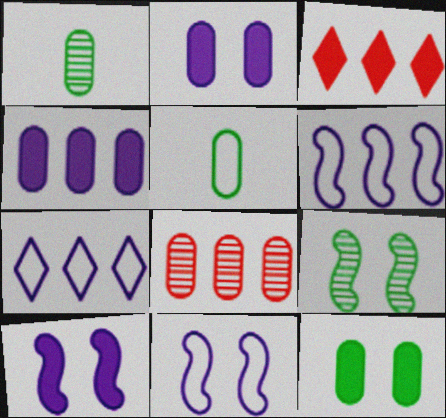[[1, 3, 11], 
[2, 5, 8]]